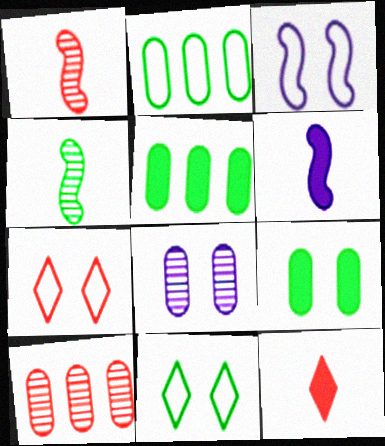[[4, 5, 11], 
[6, 10, 11]]